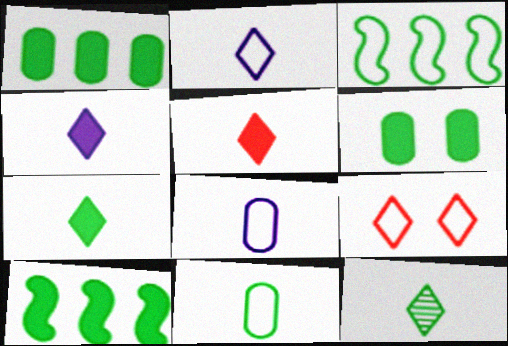[[2, 5, 12], 
[3, 6, 12], 
[3, 8, 9], 
[4, 5, 7], 
[6, 7, 10]]